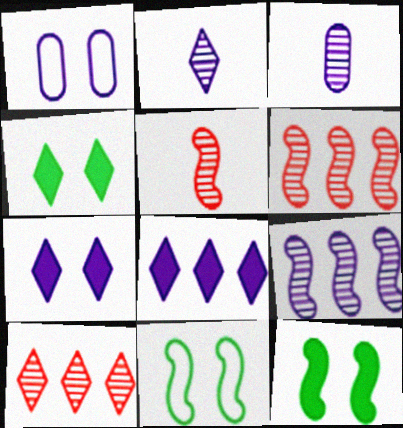[]